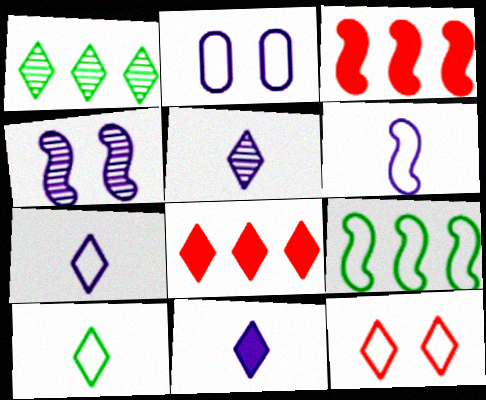[[1, 11, 12], 
[5, 7, 11]]